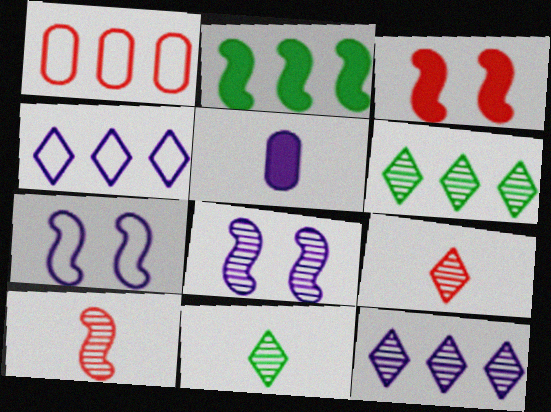[[1, 2, 12], 
[1, 3, 9], 
[2, 7, 10], 
[4, 5, 8], 
[5, 7, 12]]